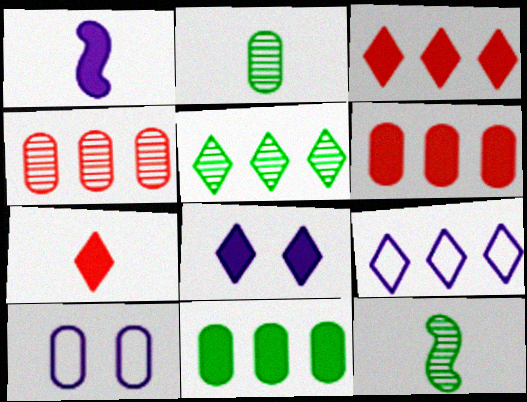[[2, 6, 10], 
[3, 5, 9], 
[3, 10, 12]]